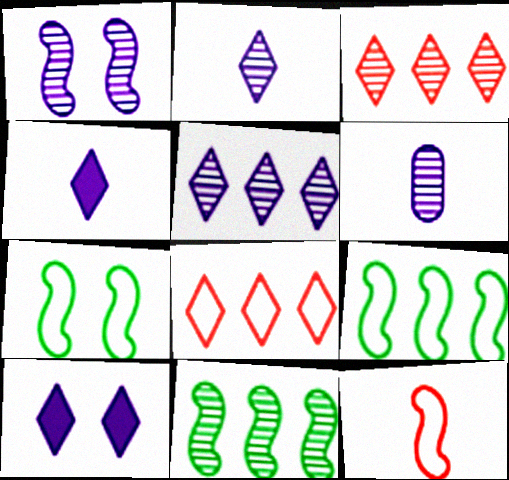[[1, 5, 6]]